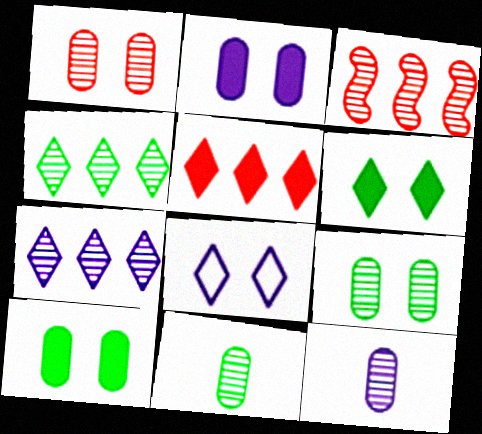[]